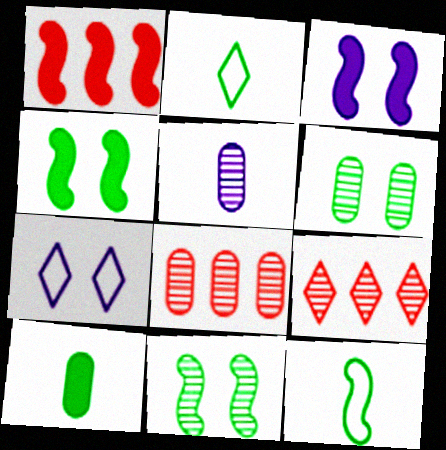[[2, 3, 8], 
[5, 6, 8], 
[5, 9, 11]]